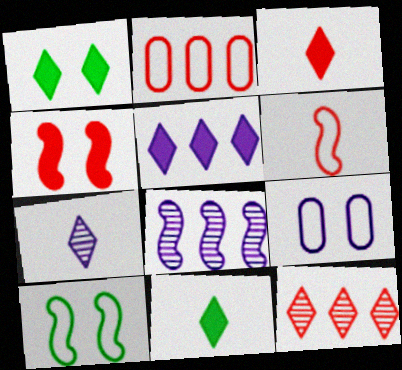[[1, 3, 5]]